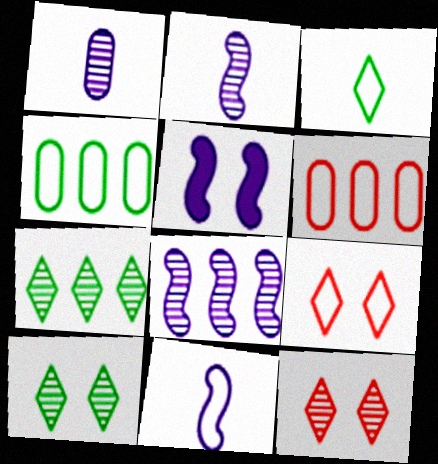[[4, 9, 11], 
[5, 8, 11]]